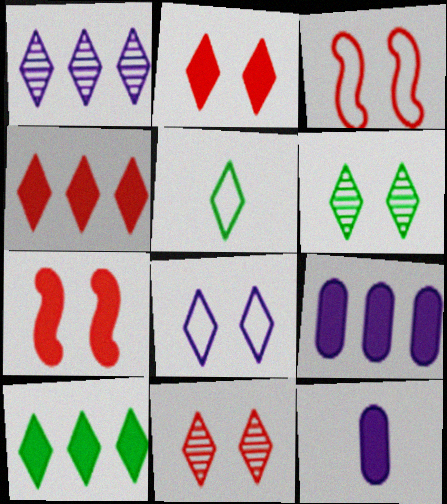[[1, 2, 5], 
[2, 6, 8], 
[5, 6, 10], 
[7, 10, 12]]